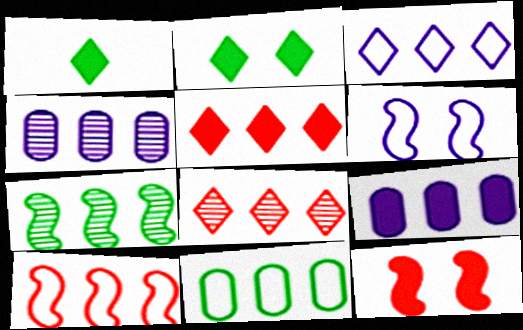[[1, 9, 12], 
[3, 10, 11], 
[4, 7, 8]]